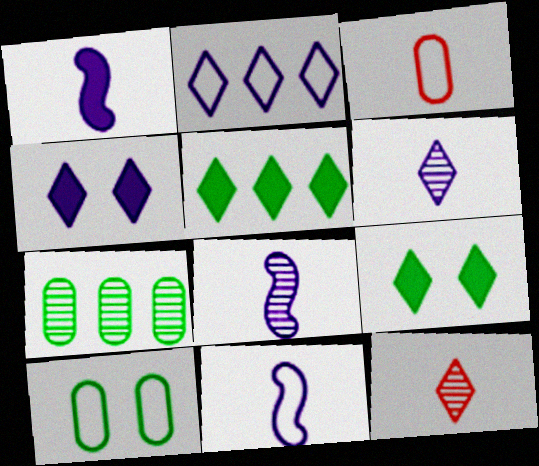[[1, 8, 11], 
[2, 4, 6], 
[2, 9, 12]]